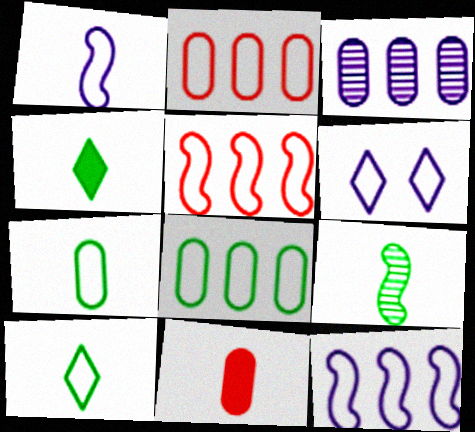[[4, 7, 9], 
[5, 6, 7]]